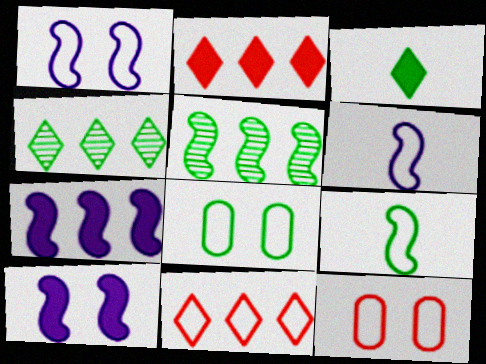[[3, 5, 8], 
[6, 8, 11]]